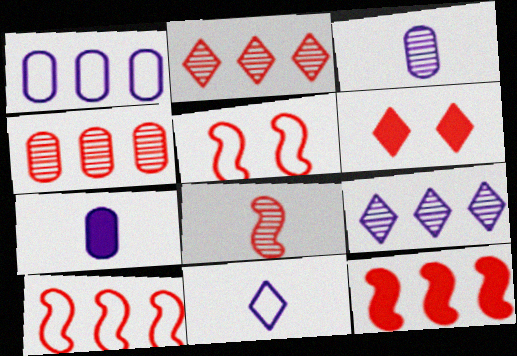[[5, 8, 12]]